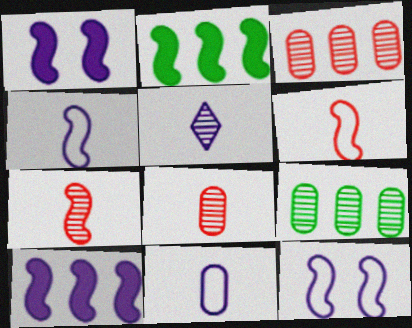[[2, 7, 12]]